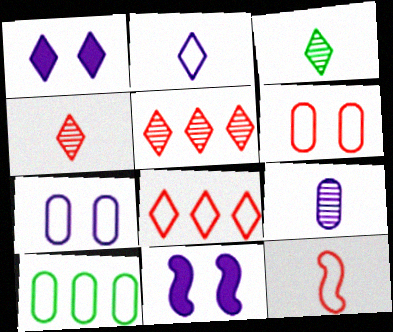[[1, 3, 8], 
[4, 10, 11], 
[6, 8, 12]]